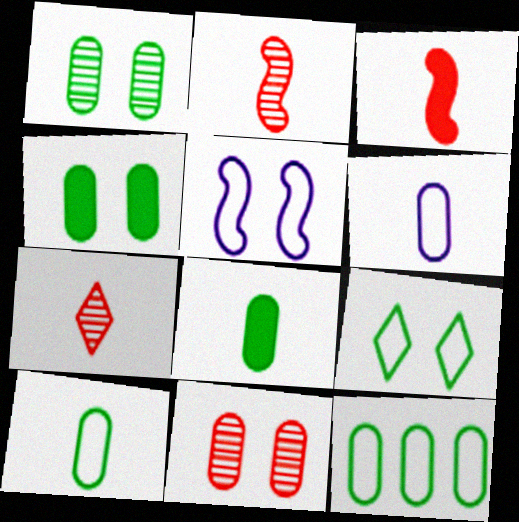[[1, 8, 12]]